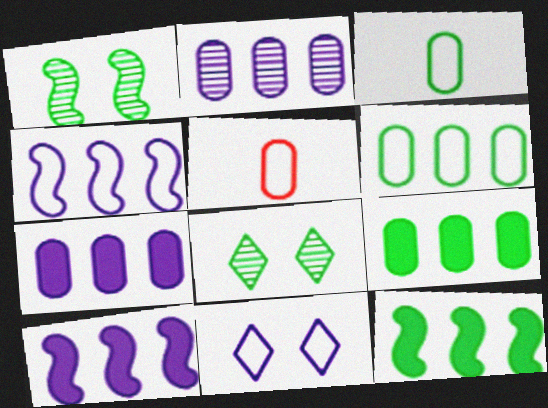[[3, 8, 12], 
[5, 8, 10]]